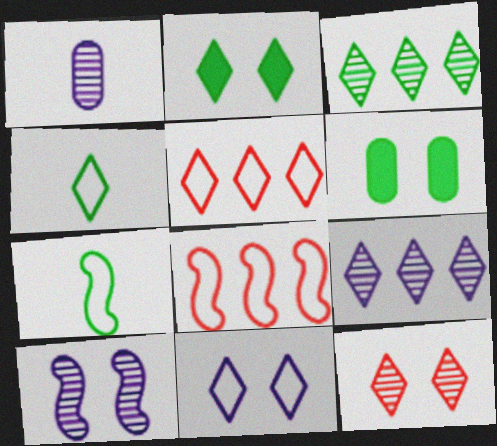[[1, 2, 8], 
[1, 9, 10], 
[2, 3, 4], 
[2, 11, 12], 
[3, 6, 7], 
[4, 5, 11]]